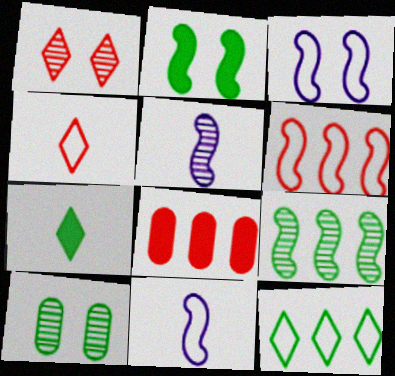[[2, 5, 6]]